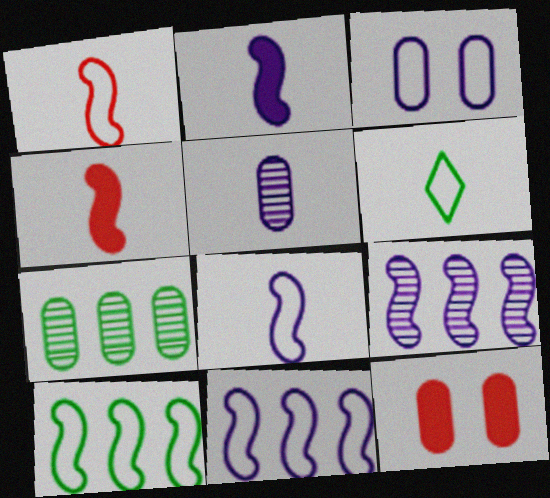[[4, 5, 6], 
[6, 9, 12]]